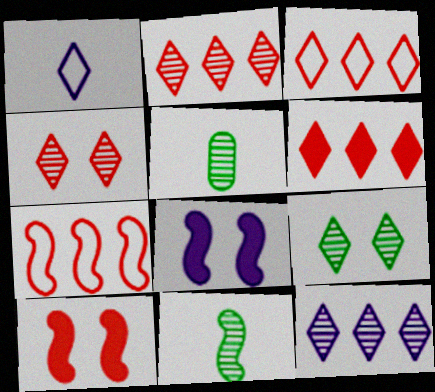[[1, 6, 9], 
[2, 3, 6], 
[3, 5, 8], 
[7, 8, 11]]